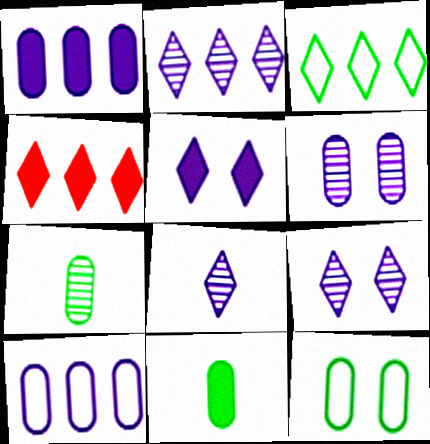[[2, 3, 4], 
[2, 8, 9]]